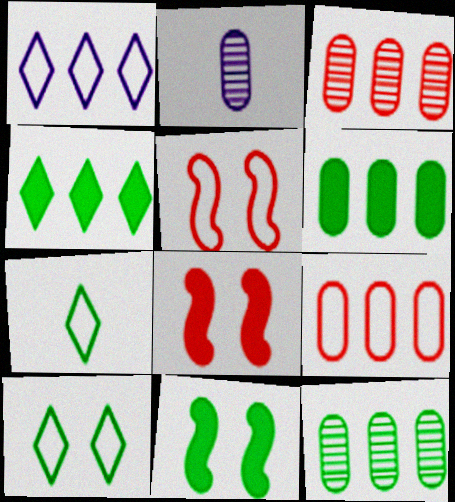[[2, 4, 5], 
[7, 11, 12]]